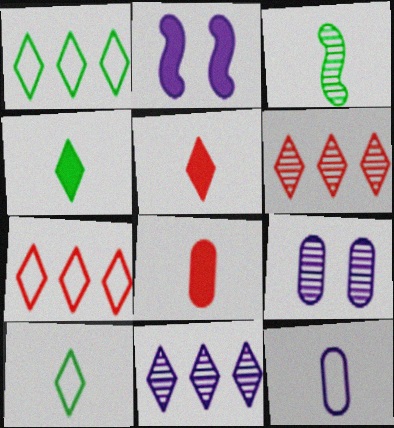[[2, 11, 12], 
[3, 5, 12], 
[3, 6, 9]]